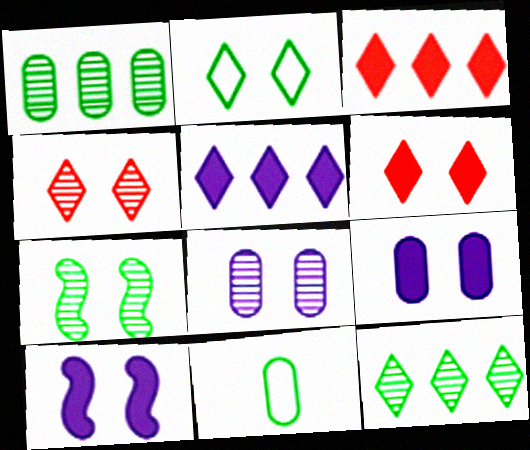[[4, 7, 8]]